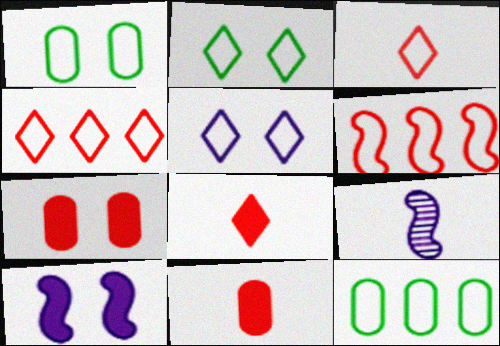[]